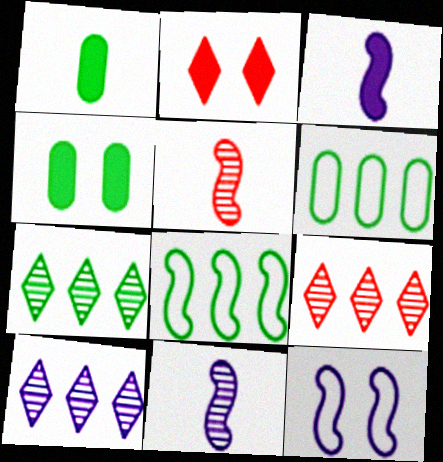[[1, 9, 12], 
[2, 6, 11], 
[7, 9, 10]]